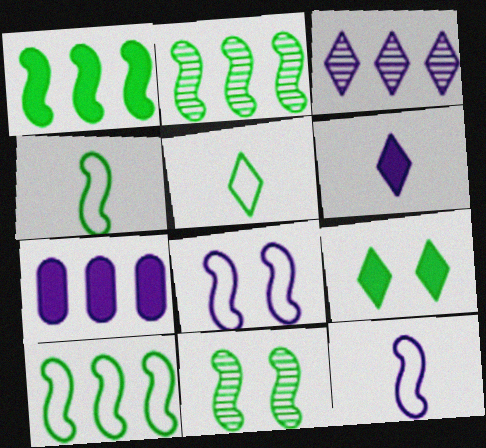[[1, 2, 10], 
[1, 4, 11]]